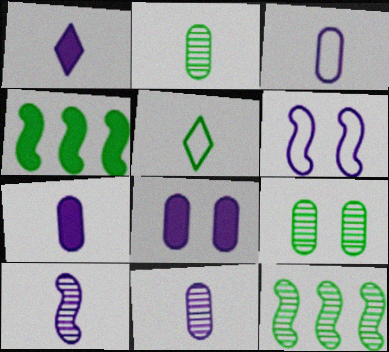[[1, 3, 10], 
[3, 7, 11], 
[4, 5, 9]]